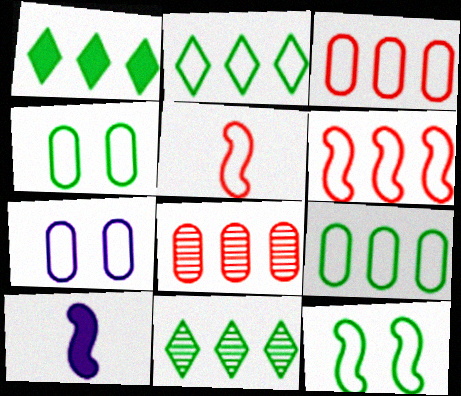[[1, 2, 11], 
[2, 5, 7]]